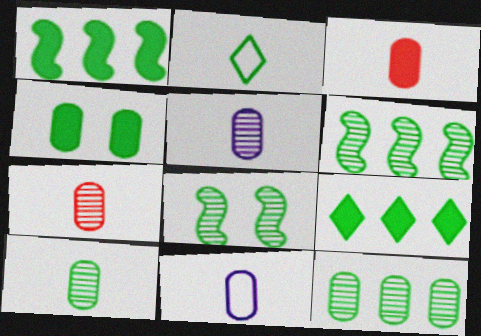[[2, 4, 6], 
[3, 10, 11], 
[5, 7, 10]]